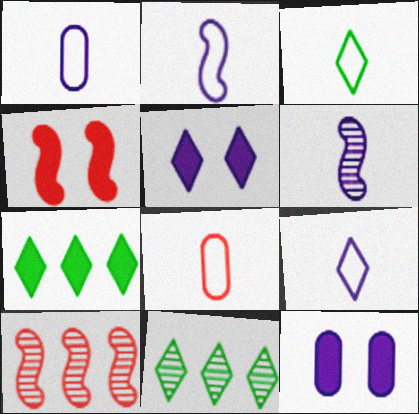[[1, 2, 9], 
[1, 4, 11], 
[2, 3, 8], 
[3, 10, 12]]